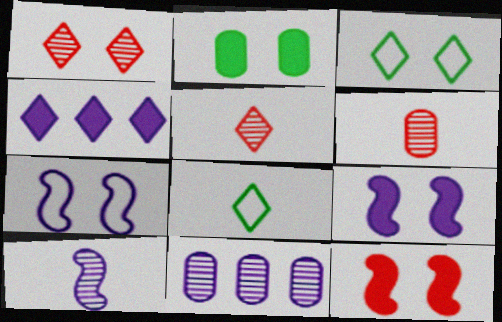[[1, 2, 7], 
[1, 4, 8], 
[3, 4, 5], 
[8, 11, 12]]